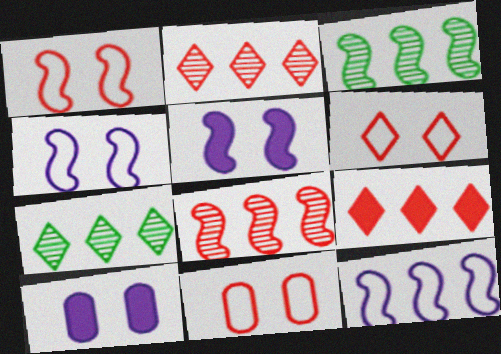[[1, 6, 11]]